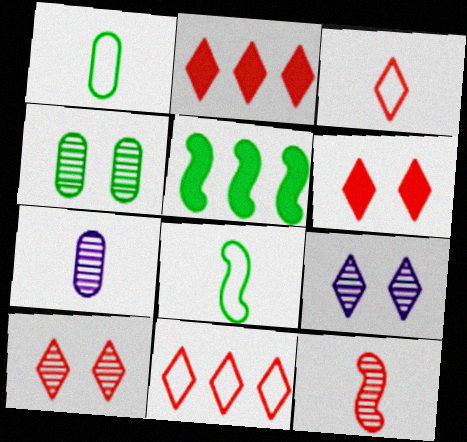[[2, 3, 10]]